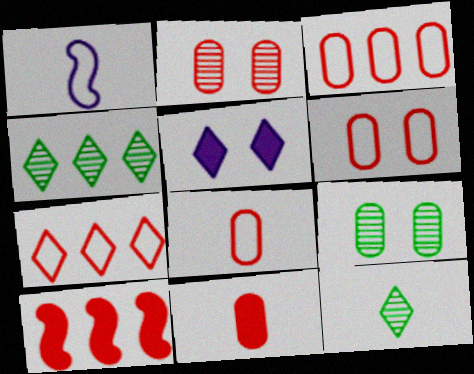[[1, 11, 12], 
[2, 3, 11], 
[3, 6, 8], 
[5, 7, 12]]